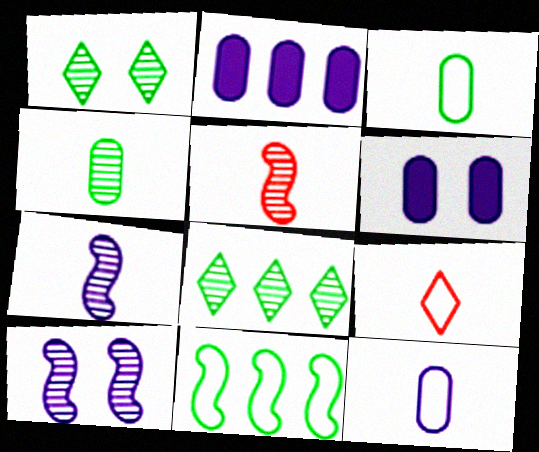[]